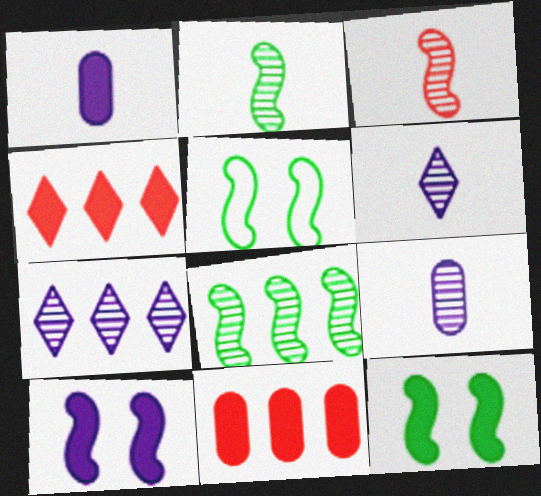[[1, 4, 12], 
[4, 5, 9], 
[5, 6, 11]]